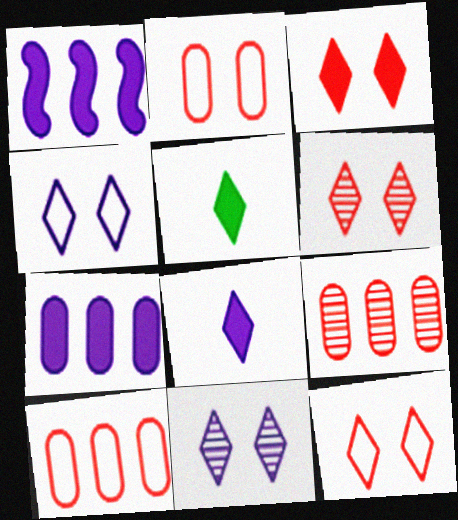[[3, 6, 12]]